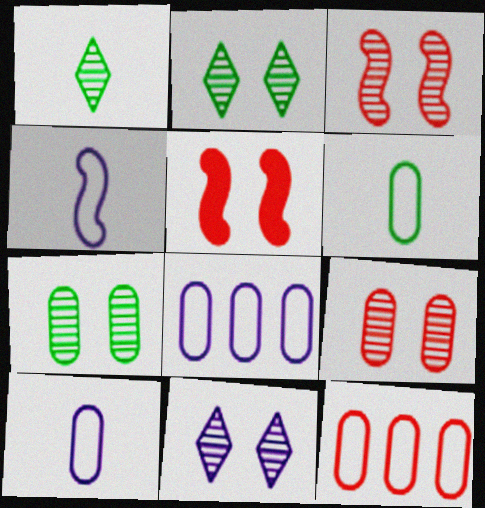[[1, 5, 8], 
[3, 7, 11]]